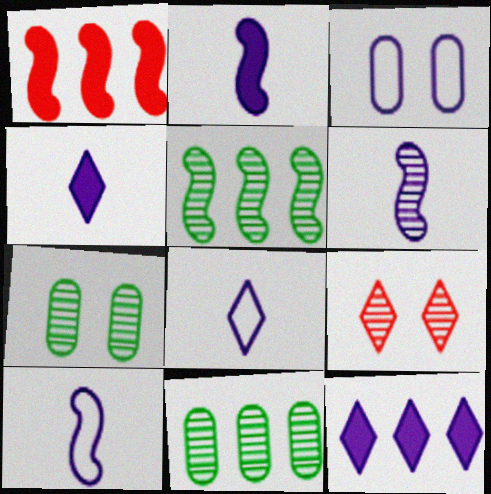[[1, 7, 8], 
[2, 6, 10], 
[3, 6, 12], 
[6, 9, 11]]